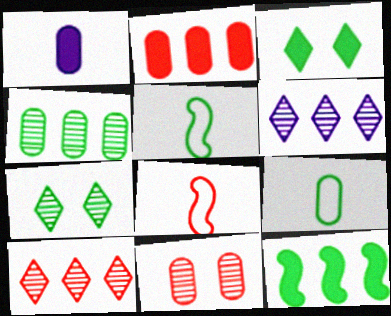[[3, 4, 5], 
[7, 9, 12]]